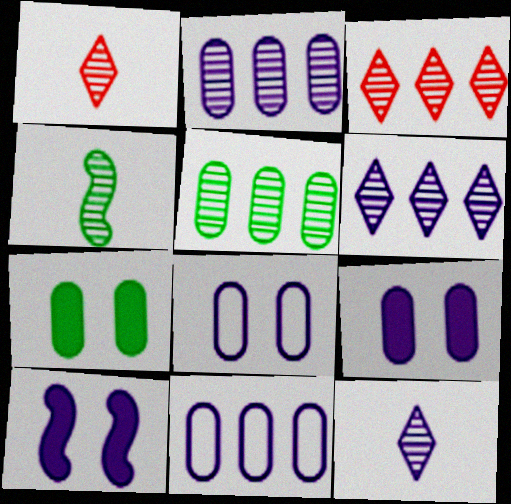[[10, 11, 12]]